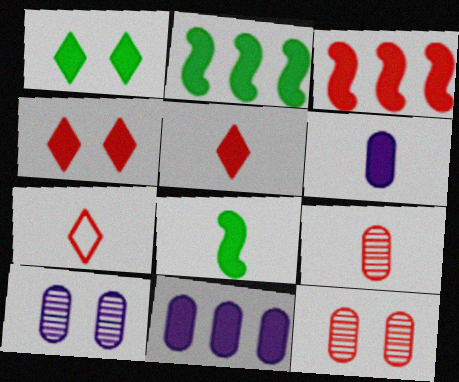[[1, 3, 6], 
[2, 4, 6], 
[2, 7, 10], 
[3, 7, 12], 
[4, 8, 11], 
[5, 6, 8]]